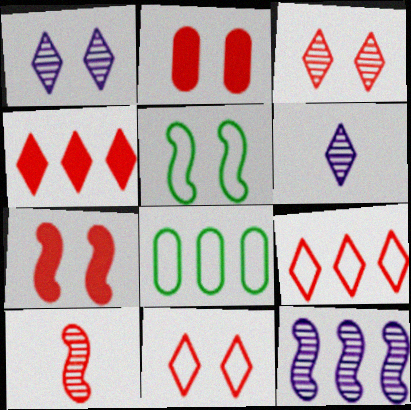[[1, 2, 5], 
[2, 9, 10], 
[4, 8, 12], 
[6, 7, 8]]